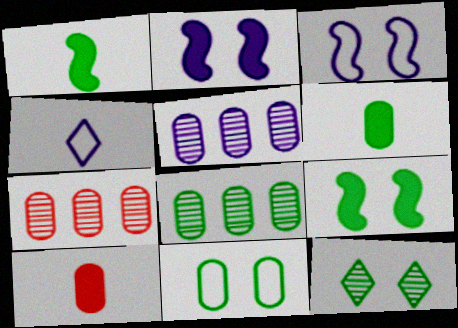[[2, 4, 5], 
[4, 7, 9], 
[5, 7, 8], 
[5, 10, 11], 
[6, 8, 11], 
[9, 11, 12]]